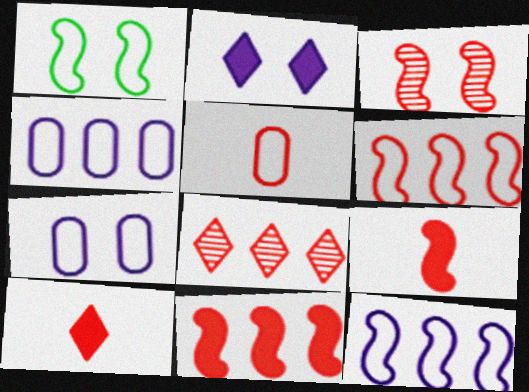[[3, 6, 9]]